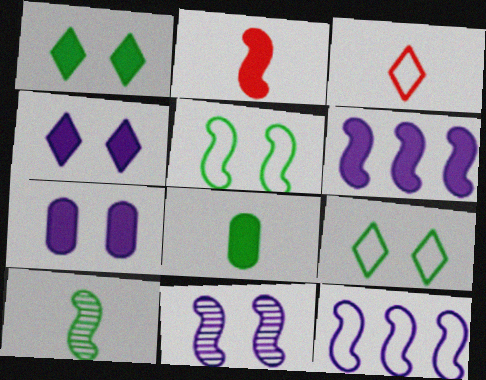[]